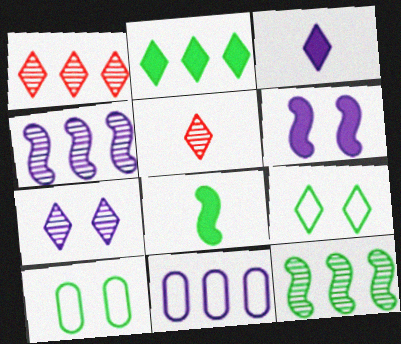[[1, 3, 9]]